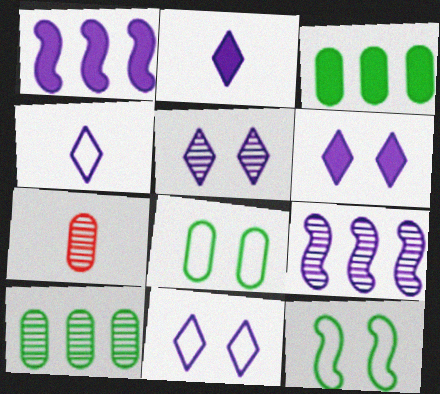[[5, 6, 11]]